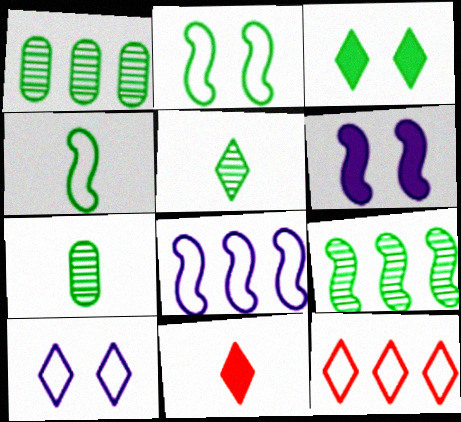[[1, 3, 4], 
[6, 7, 12]]